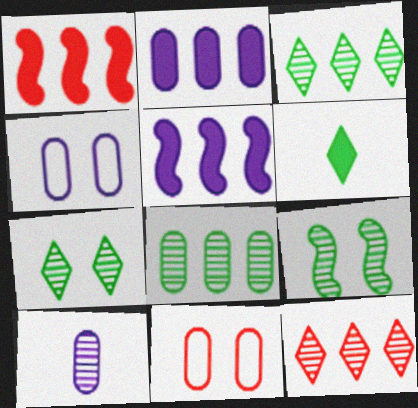[[2, 4, 10], 
[9, 10, 12]]